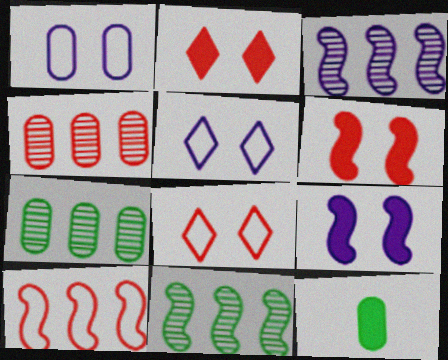[[1, 4, 12], 
[3, 8, 12]]